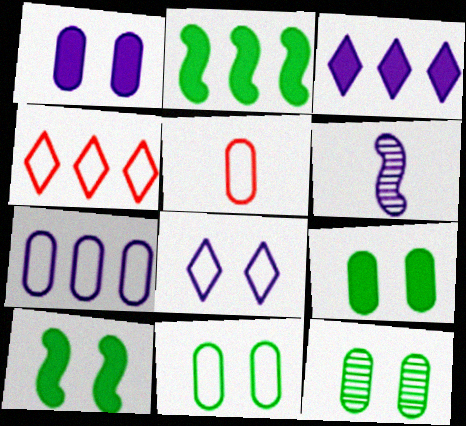[[4, 6, 9], 
[5, 7, 11], 
[9, 11, 12]]